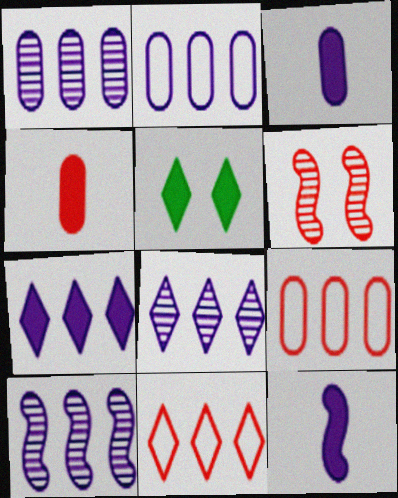[[1, 8, 10], 
[2, 7, 10], 
[4, 6, 11]]